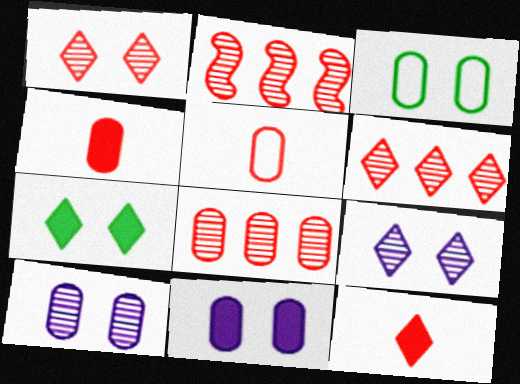[[2, 6, 8]]